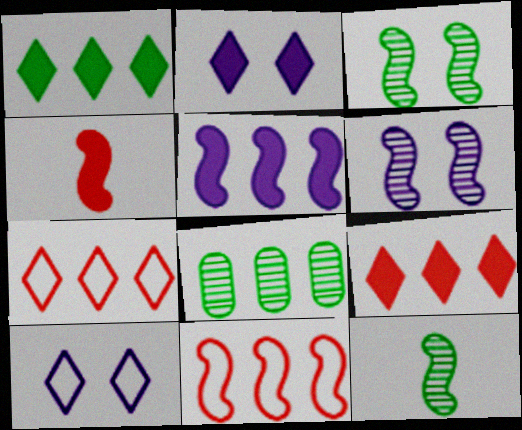[[4, 8, 10], 
[5, 7, 8]]